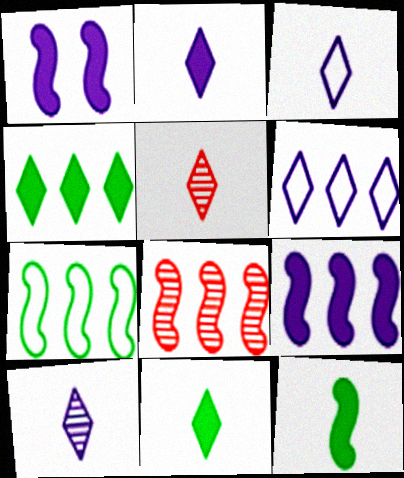[[2, 3, 10], 
[3, 5, 11], 
[7, 8, 9]]